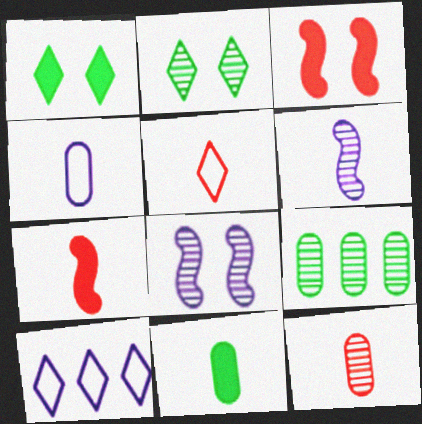[[4, 11, 12], 
[5, 6, 11], 
[5, 7, 12]]